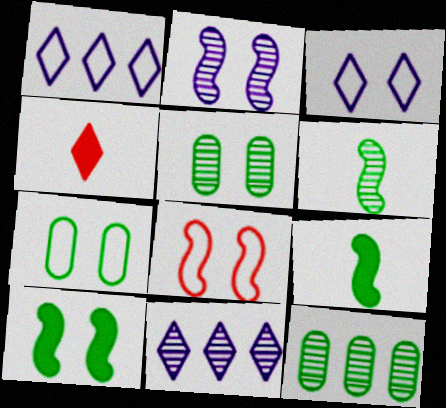[[2, 8, 10], 
[3, 7, 8]]